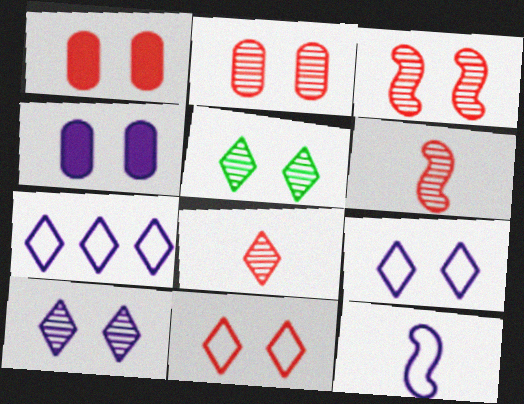[[1, 3, 11]]